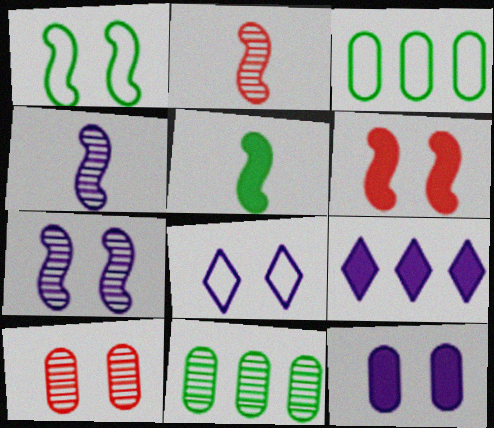[[1, 6, 7], 
[7, 8, 12]]